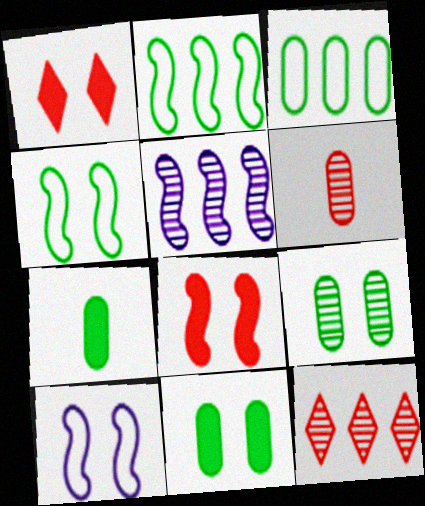[[1, 9, 10], 
[3, 7, 9], 
[7, 10, 12]]